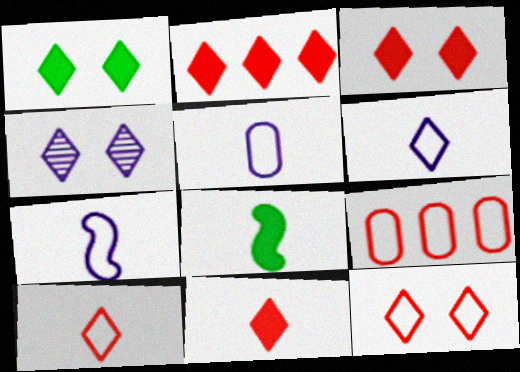[[1, 4, 12], 
[2, 3, 11], 
[4, 8, 9], 
[5, 6, 7]]